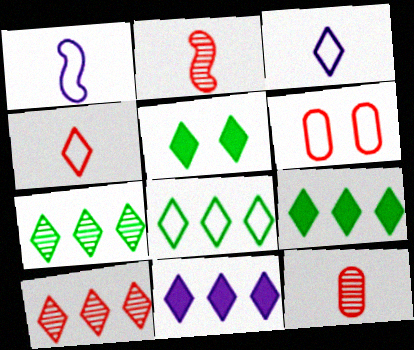[[1, 6, 8], 
[3, 5, 10], 
[7, 8, 9], 
[8, 10, 11]]